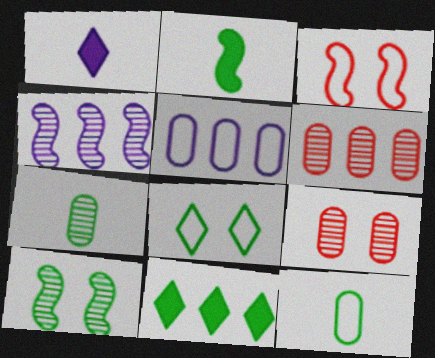[[2, 3, 4], 
[10, 11, 12]]